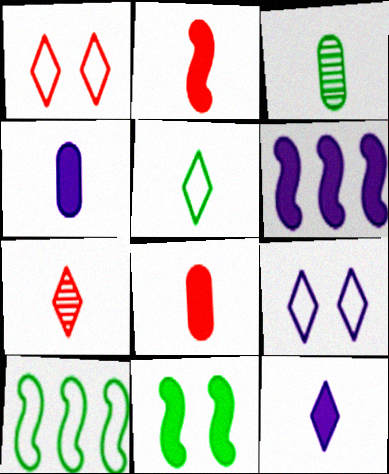[[1, 3, 6], 
[2, 6, 11], 
[5, 7, 12]]